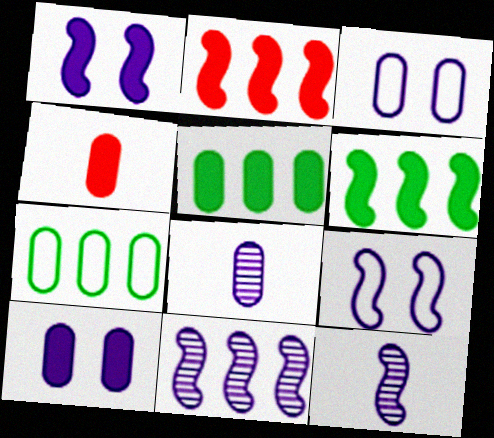[[4, 5, 10]]